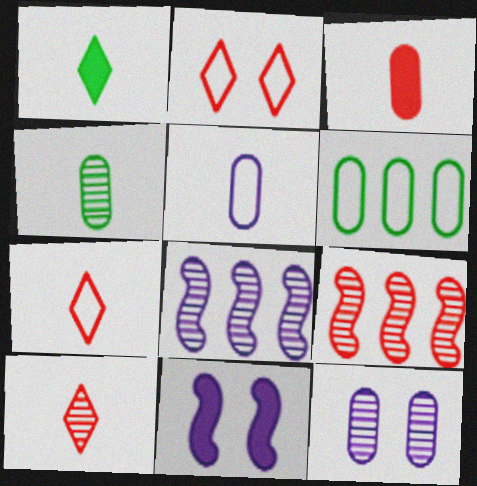[[2, 3, 9], 
[3, 4, 5], 
[3, 6, 12], 
[6, 10, 11]]